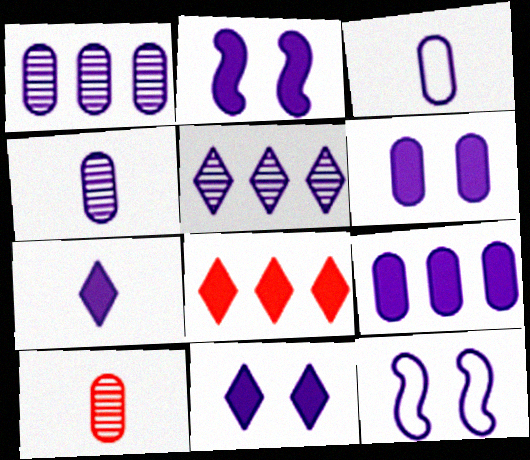[[1, 3, 6], 
[1, 7, 12], 
[2, 3, 5], 
[2, 6, 11], 
[2, 7, 9]]